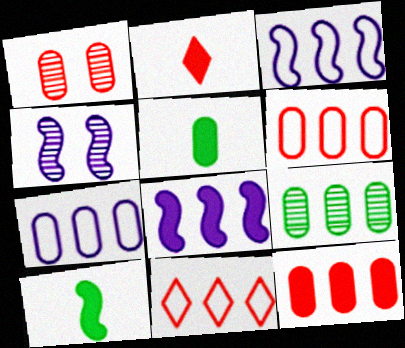[[1, 5, 7], 
[4, 5, 11], 
[7, 9, 12], 
[8, 9, 11]]